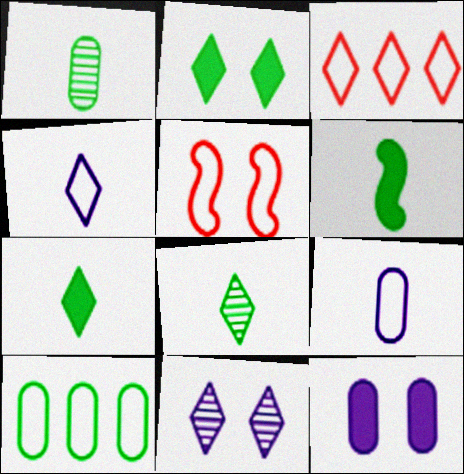[[3, 7, 11], 
[4, 5, 10]]